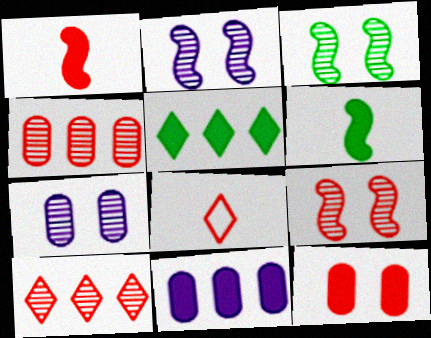[[2, 3, 9], 
[3, 8, 11]]